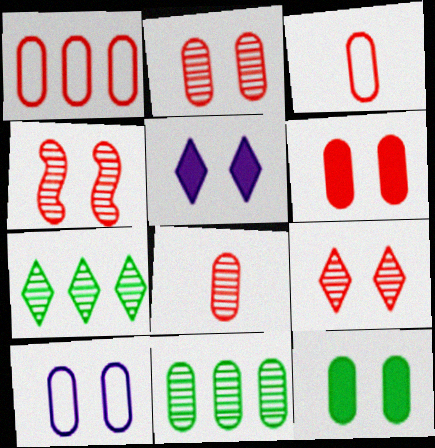[[1, 6, 8], 
[2, 4, 9], 
[2, 10, 12]]